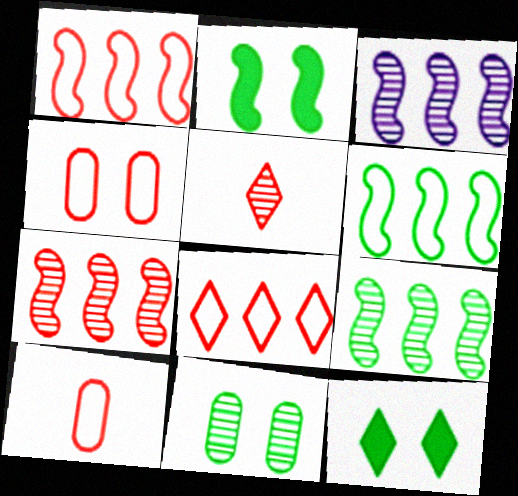[[3, 5, 11], 
[3, 7, 9], 
[3, 10, 12]]